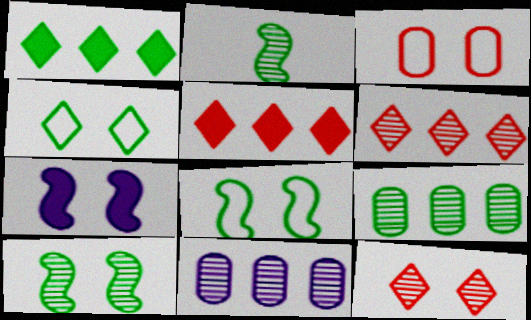[[2, 11, 12]]